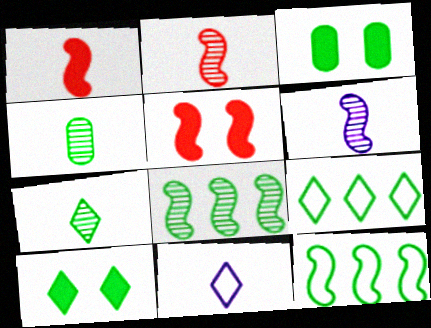[[1, 4, 11], 
[3, 7, 12], 
[4, 10, 12], 
[5, 6, 12], 
[7, 9, 10]]